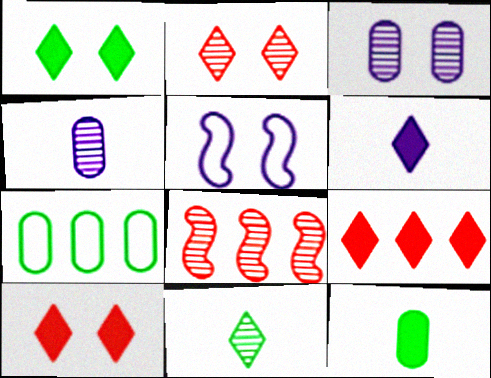[[1, 6, 9], 
[3, 8, 11]]